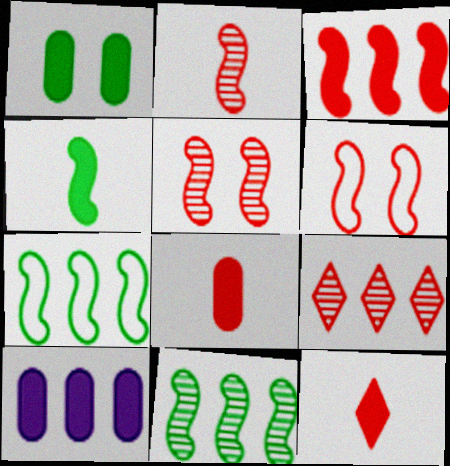[[1, 8, 10], 
[2, 3, 6], 
[6, 8, 9], 
[7, 9, 10]]